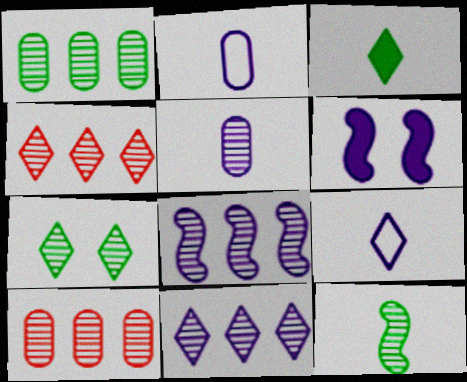[[1, 4, 8], 
[1, 7, 12], 
[2, 6, 11]]